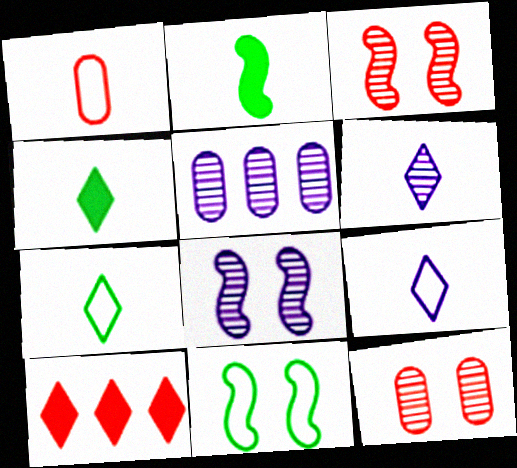[[1, 2, 6], 
[1, 3, 10], 
[5, 6, 8]]